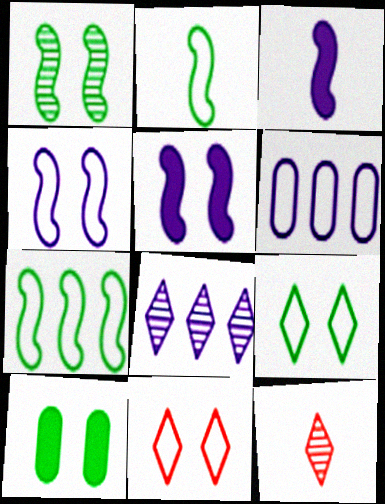[[1, 9, 10], 
[2, 6, 11]]